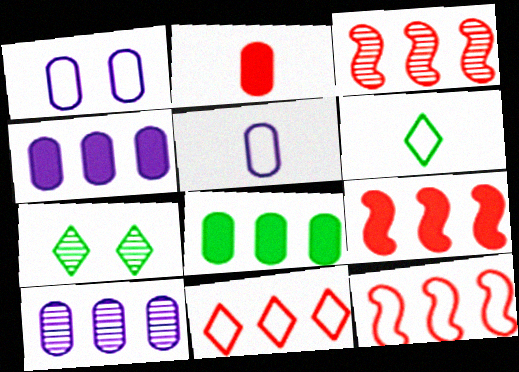[[1, 6, 12], 
[3, 9, 12], 
[5, 7, 9]]